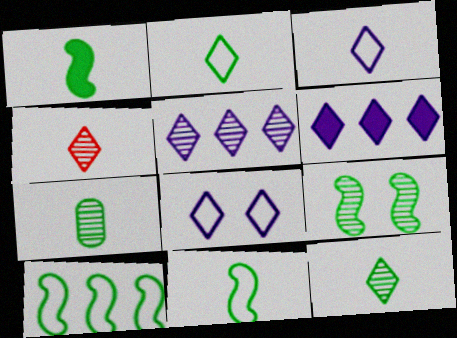[[1, 2, 7], 
[1, 9, 10]]